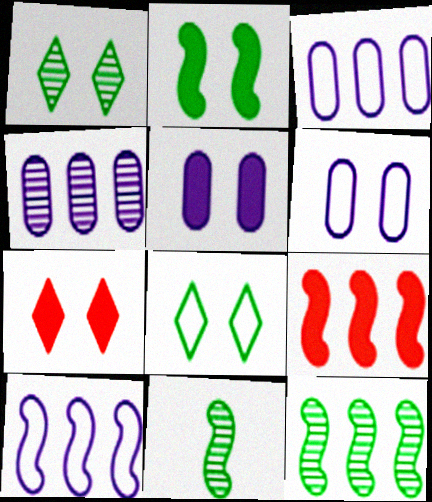[[2, 5, 7], 
[3, 7, 11], 
[9, 10, 12]]